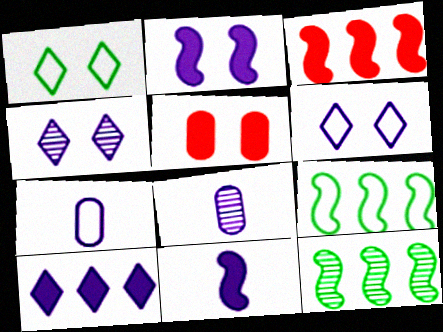[[1, 3, 8]]